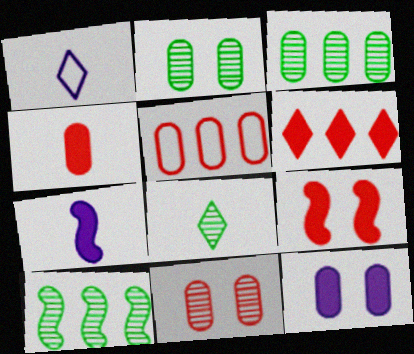[[1, 3, 9], 
[2, 8, 10], 
[4, 5, 11], 
[4, 6, 9]]